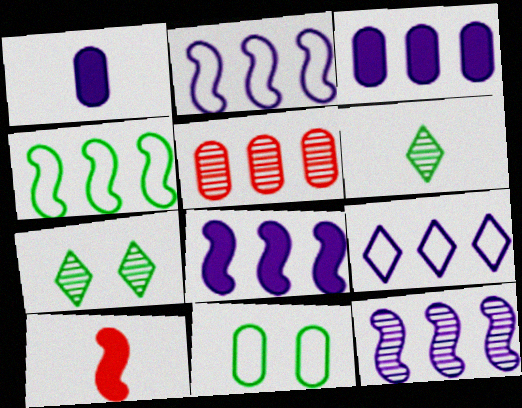[[1, 5, 11], 
[2, 8, 12], 
[3, 9, 12]]